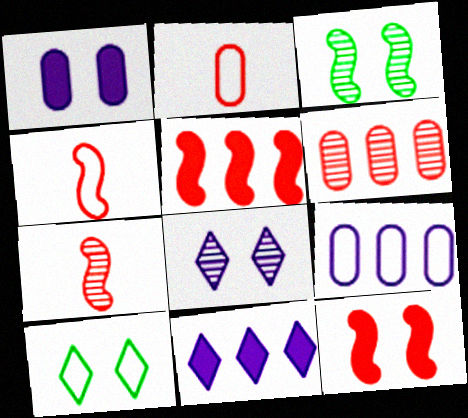[[2, 3, 11], 
[4, 9, 10]]